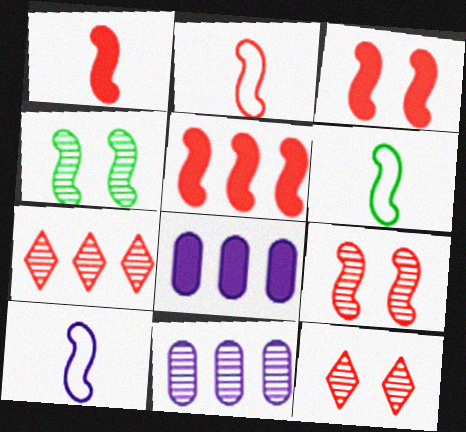[[1, 3, 5], 
[2, 5, 9], 
[2, 6, 10], 
[4, 5, 10], 
[6, 8, 12]]